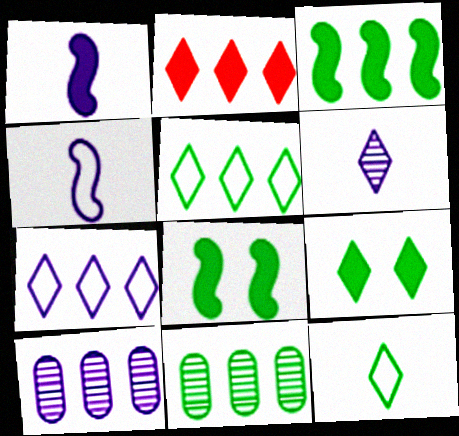[[3, 5, 11], 
[8, 11, 12]]